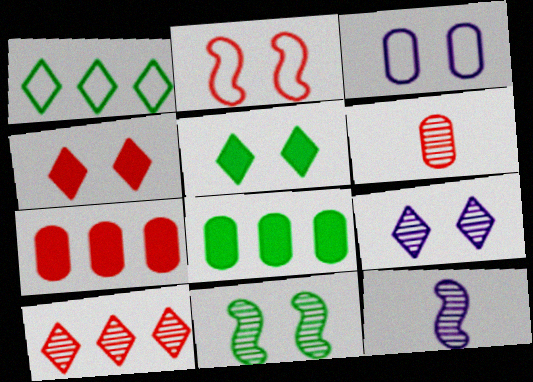[[3, 4, 11], 
[3, 6, 8]]